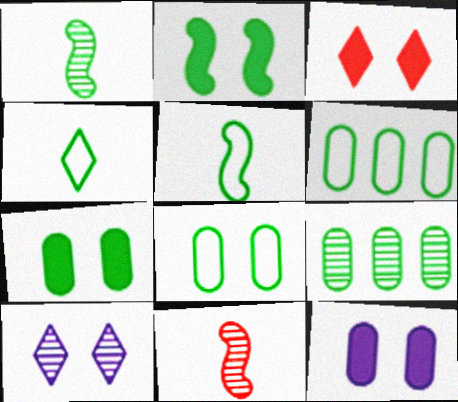[[2, 3, 12], 
[2, 4, 9], 
[9, 10, 11]]